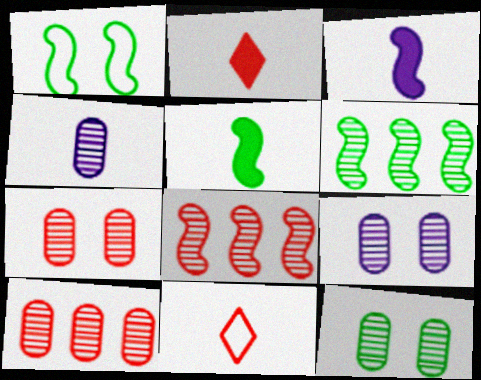[[1, 3, 8], 
[1, 5, 6], 
[4, 5, 11], 
[4, 10, 12], 
[7, 9, 12]]